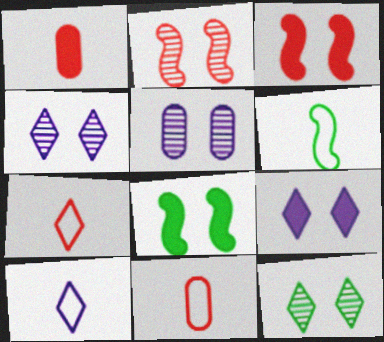[[2, 5, 12], 
[6, 10, 11]]